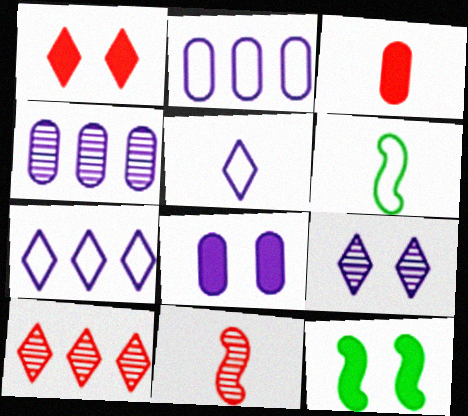[[1, 4, 6], 
[1, 8, 12], 
[6, 8, 10]]